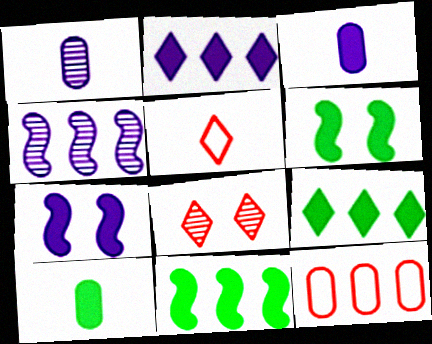[[2, 3, 7], 
[4, 9, 12], 
[6, 9, 10]]